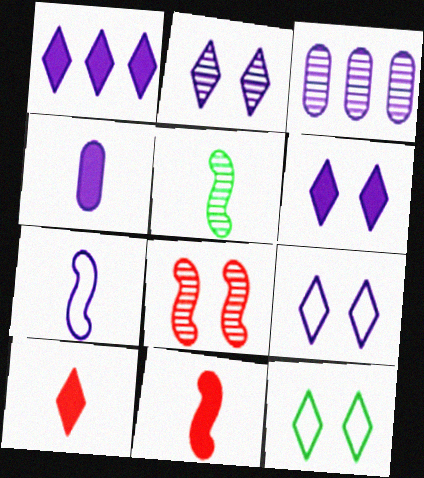[[2, 6, 9], 
[3, 6, 7], 
[3, 11, 12], 
[5, 7, 11]]